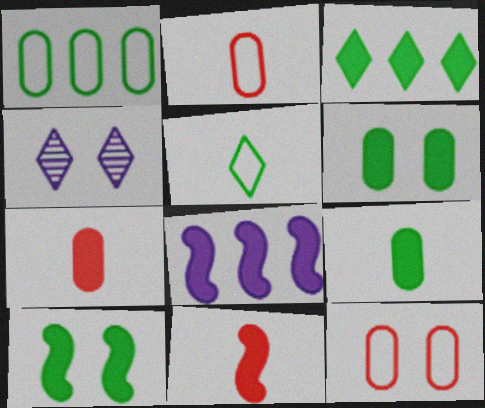[[1, 4, 11], 
[3, 9, 10], 
[4, 10, 12], 
[8, 10, 11]]